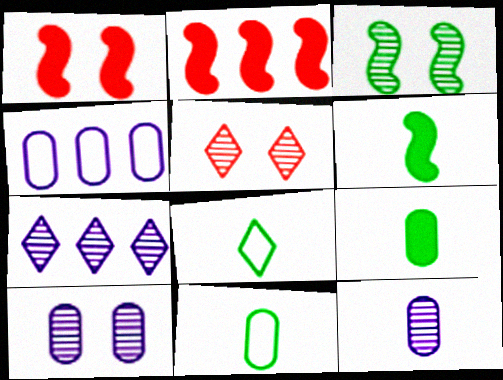[[1, 7, 11], 
[2, 8, 10], 
[3, 5, 10], 
[4, 5, 6]]